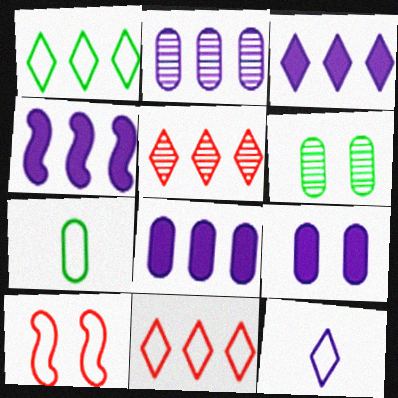[[1, 3, 5], 
[3, 4, 8]]